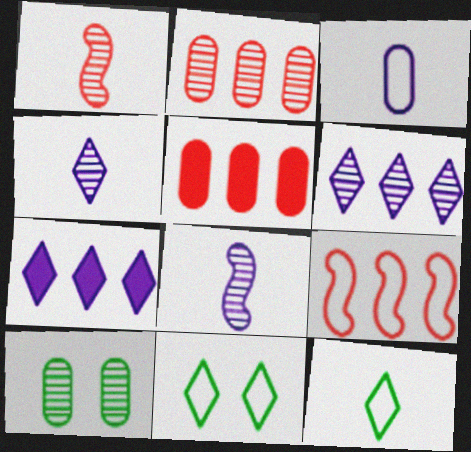[[1, 6, 10], 
[3, 5, 10], 
[3, 9, 11], 
[5, 8, 11]]